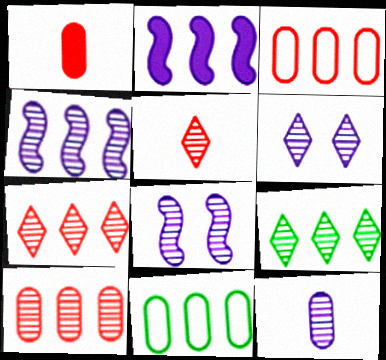[[2, 3, 9], 
[2, 7, 11], 
[4, 6, 12], 
[4, 9, 10], 
[5, 6, 9]]